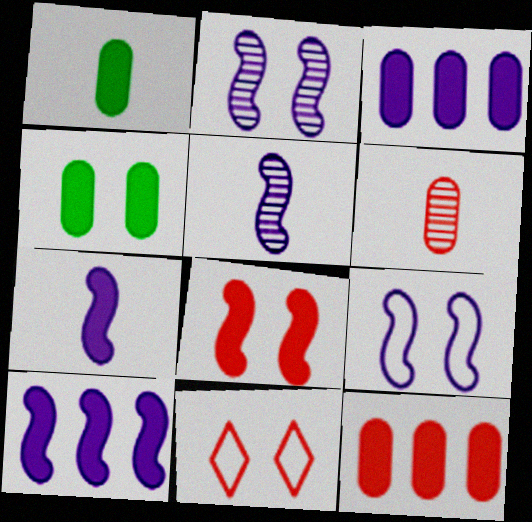[[2, 4, 11], 
[5, 9, 10]]